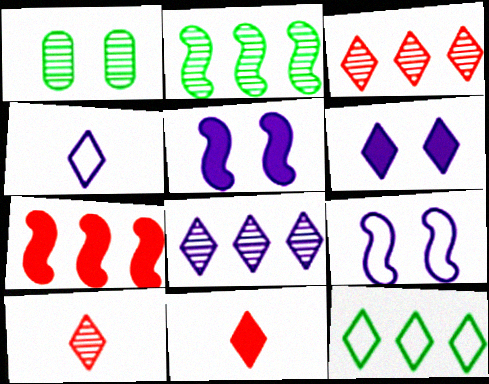[[1, 4, 7], 
[4, 6, 8], 
[6, 10, 12]]